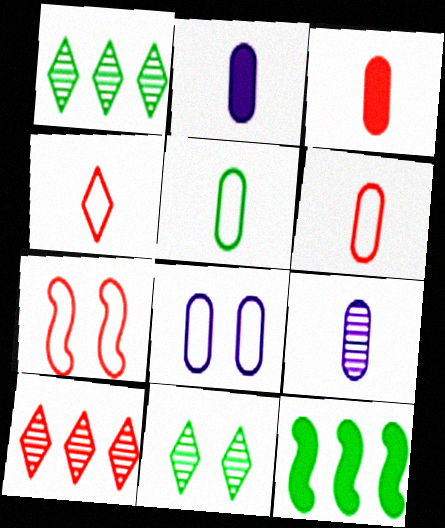[[1, 2, 7], 
[3, 5, 9], 
[3, 7, 10], 
[5, 11, 12]]